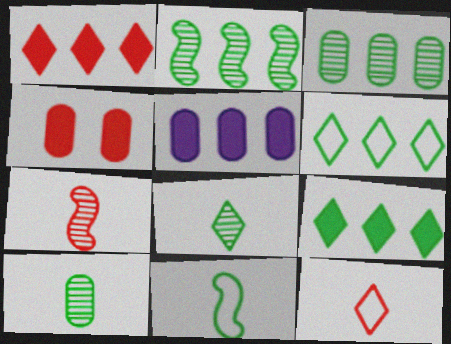[]